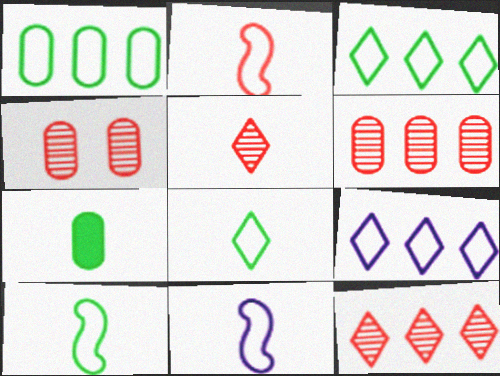[[2, 10, 11], 
[5, 7, 11]]